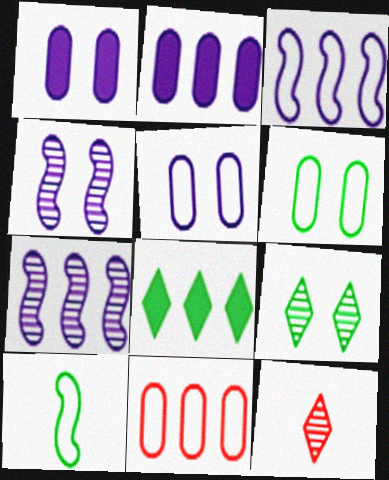[[7, 8, 11]]